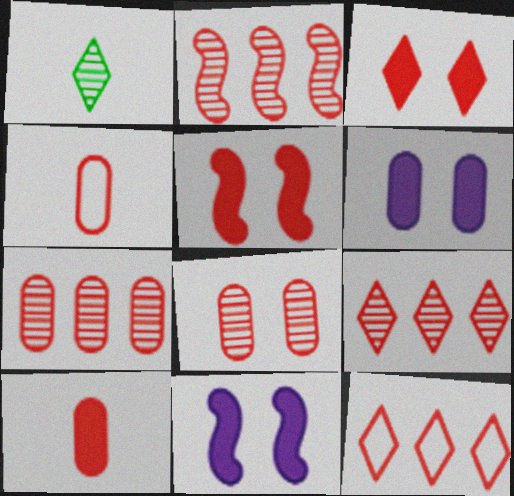[[2, 3, 4], 
[2, 7, 9], 
[4, 5, 9]]